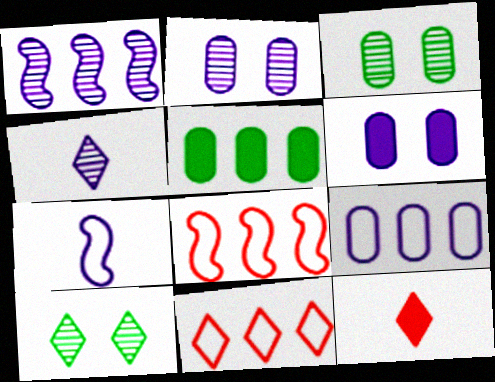[[1, 2, 4], 
[1, 5, 11]]